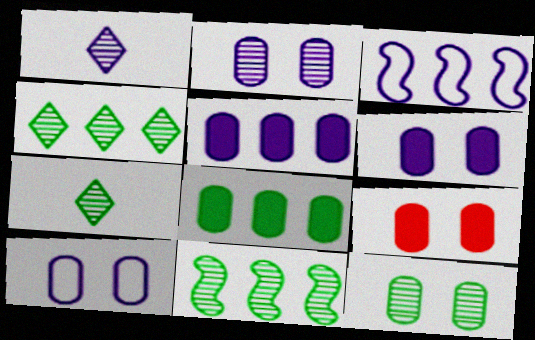[[1, 3, 6], 
[2, 6, 10], 
[3, 7, 9], 
[7, 11, 12], 
[9, 10, 12]]